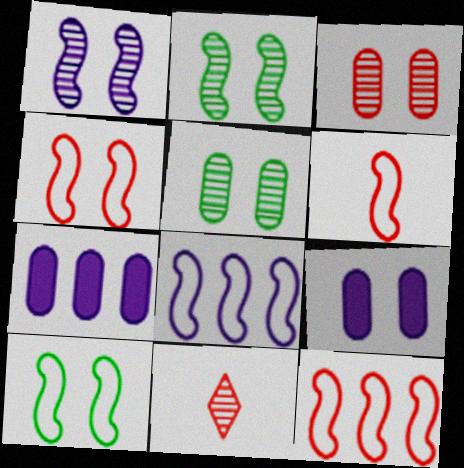[[4, 6, 12], 
[6, 8, 10], 
[7, 10, 11]]